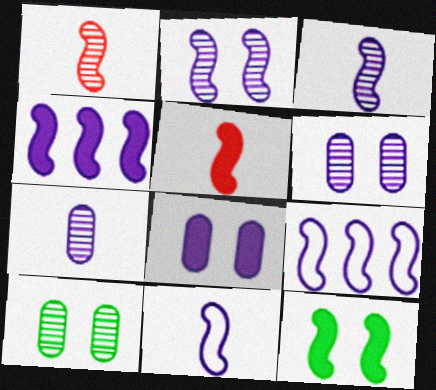[[1, 9, 12], 
[2, 4, 11], 
[4, 5, 12]]